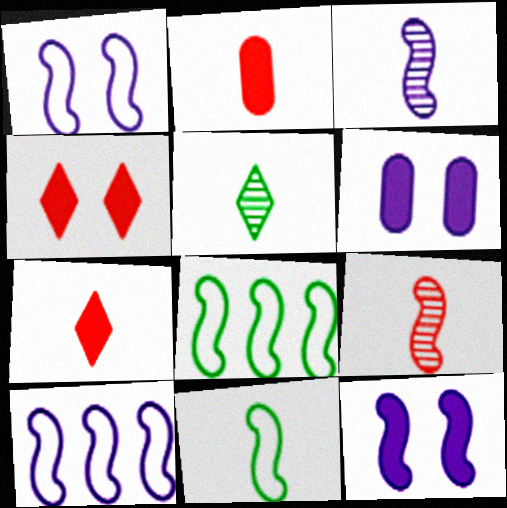[[3, 10, 12], 
[8, 9, 12]]